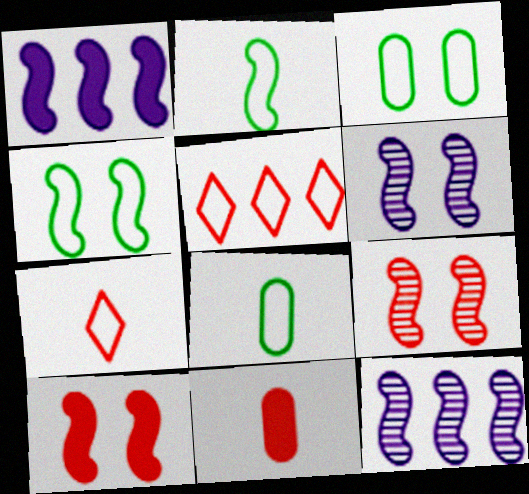[[1, 2, 9], 
[2, 10, 12], 
[4, 6, 10], 
[5, 9, 11]]